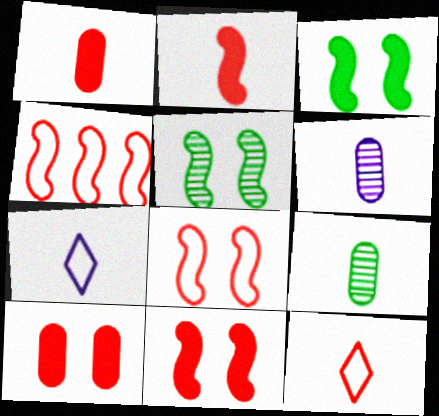[[2, 7, 9]]